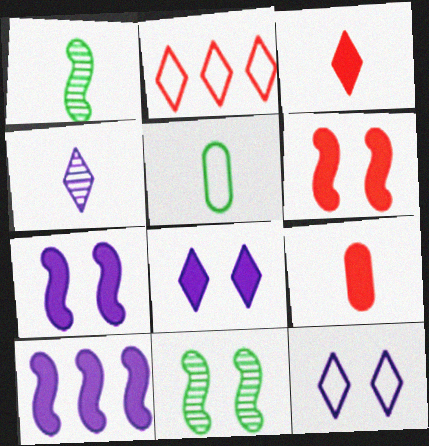[]